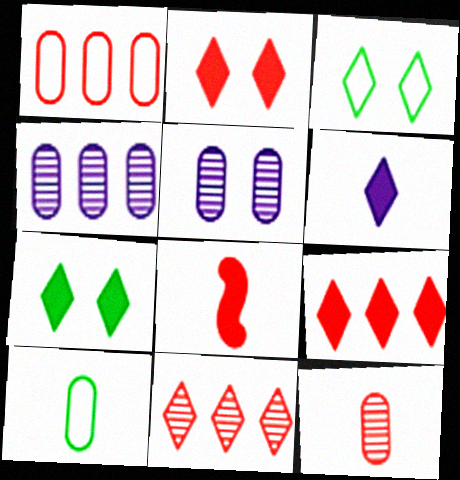[[3, 4, 8], 
[3, 6, 11], 
[6, 7, 9]]